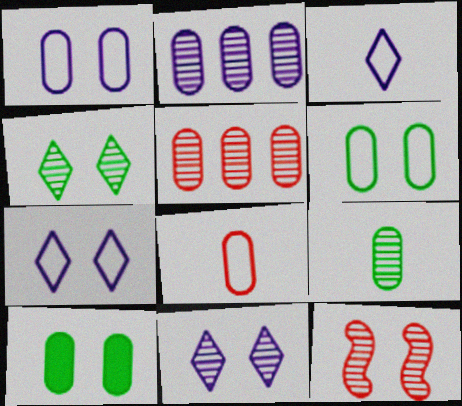[[2, 8, 10], 
[7, 10, 12]]